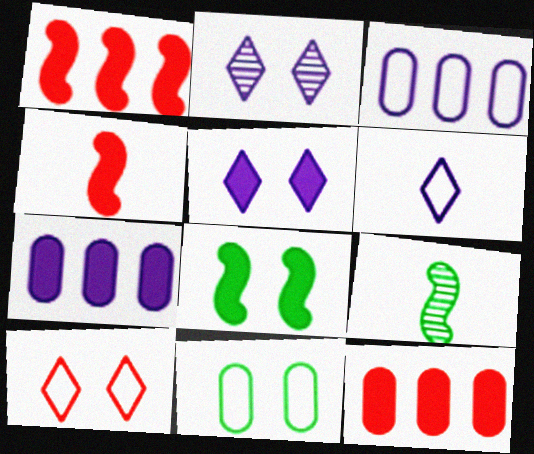[[7, 9, 10]]